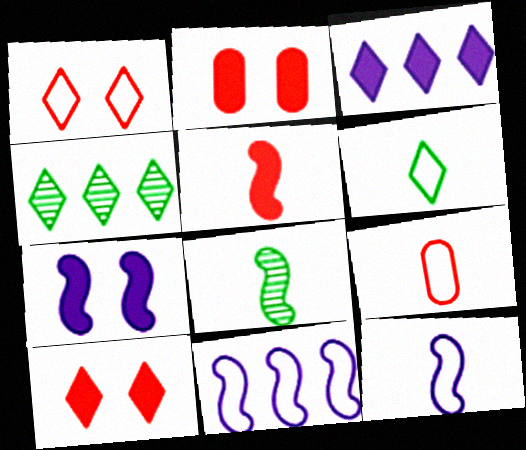[[2, 4, 12], 
[4, 7, 9], 
[5, 8, 12], 
[6, 9, 12]]